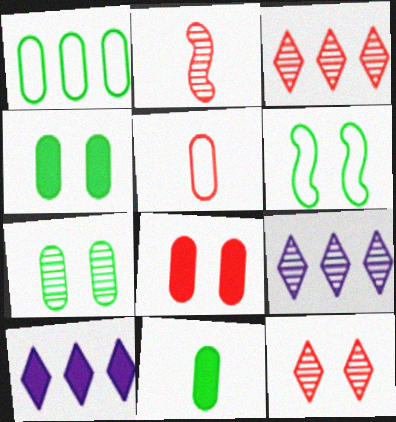[[1, 7, 11], 
[2, 7, 9]]